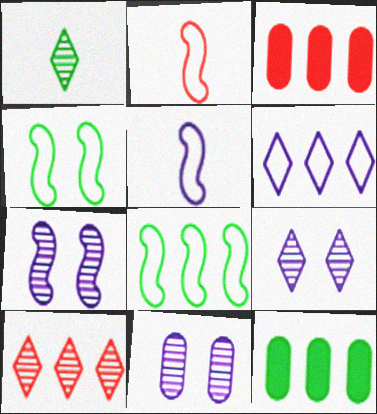[[1, 4, 12], 
[1, 9, 10], 
[2, 9, 12], 
[7, 9, 11]]